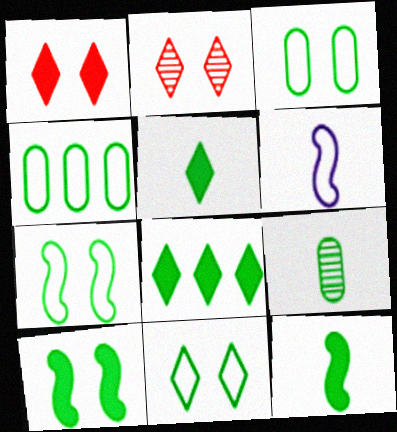[[3, 7, 11], 
[7, 8, 9]]